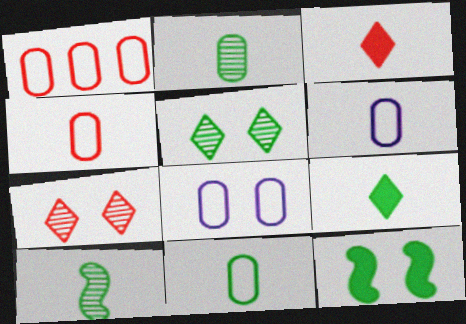[[1, 8, 11], 
[3, 6, 10], 
[4, 6, 11], 
[7, 8, 12], 
[9, 10, 11]]